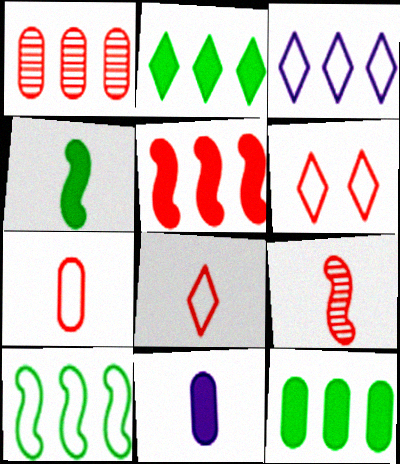[]